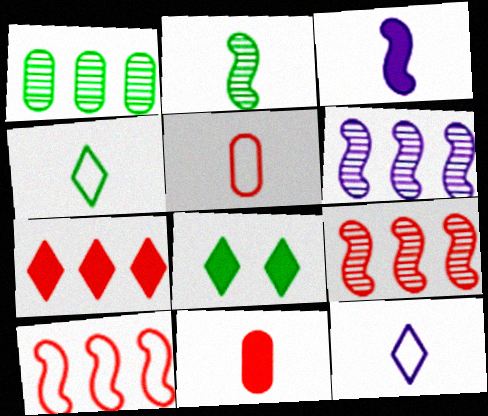[[2, 11, 12], 
[5, 6, 8]]